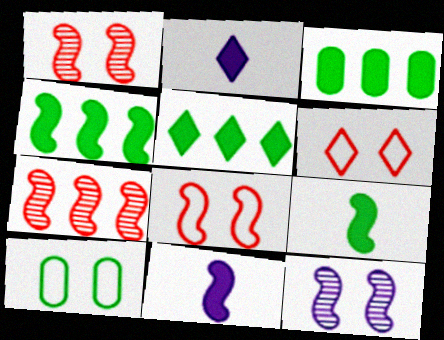[[2, 7, 10], 
[3, 4, 5]]